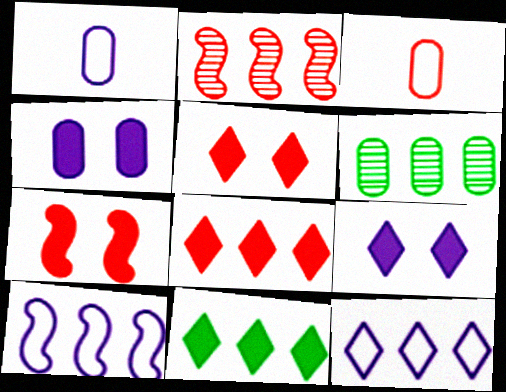[[2, 3, 5], 
[3, 4, 6], 
[6, 8, 10]]